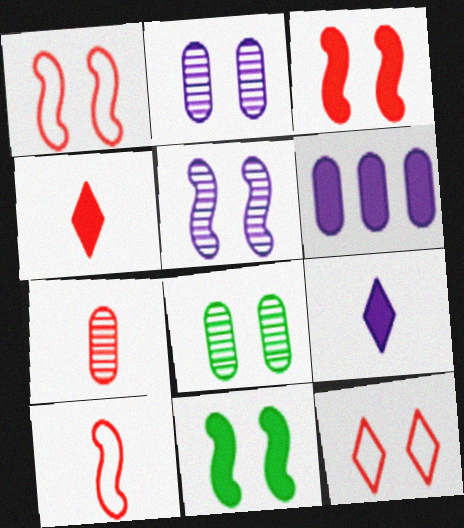[[1, 5, 11], 
[2, 11, 12], 
[4, 6, 11], 
[4, 7, 10]]